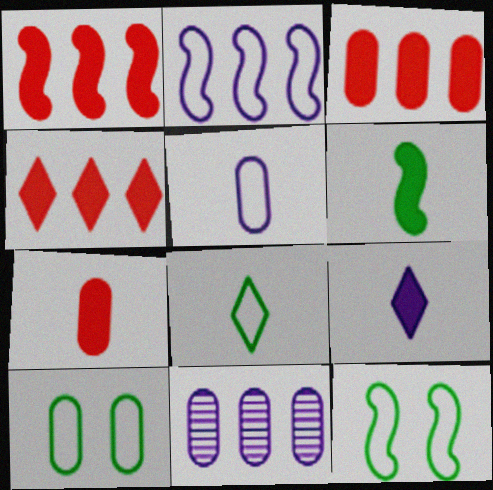[[1, 3, 4], 
[6, 7, 9], 
[7, 10, 11]]